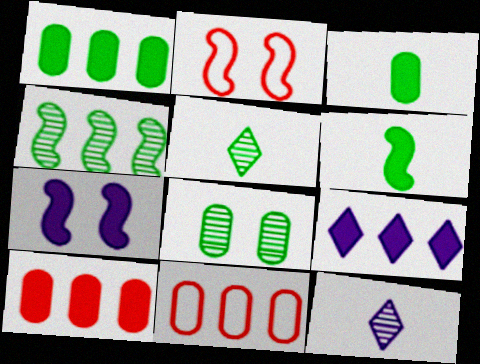[[1, 2, 12], 
[4, 5, 8], 
[4, 9, 11], 
[5, 7, 11]]